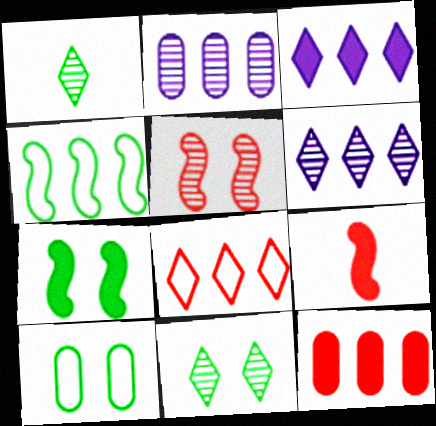[[1, 2, 5], 
[4, 6, 12], 
[6, 9, 10], 
[7, 10, 11]]